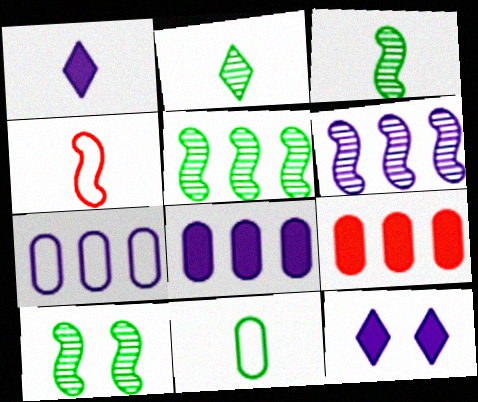[[3, 5, 10]]